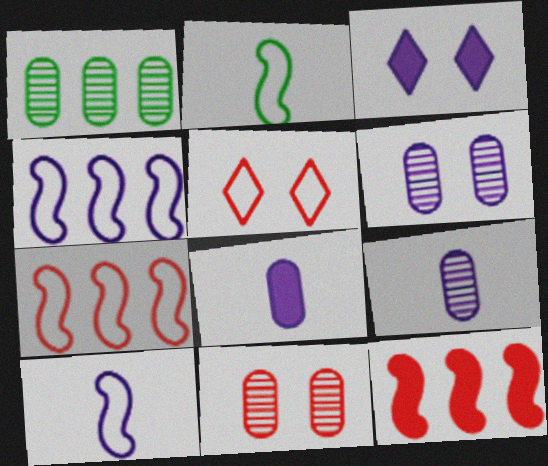[[1, 9, 11], 
[3, 4, 9]]